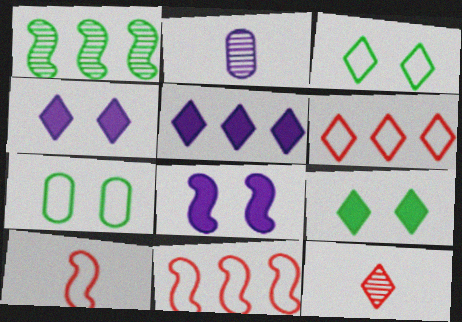[[1, 8, 10], 
[2, 9, 11], 
[3, 5, 12]]